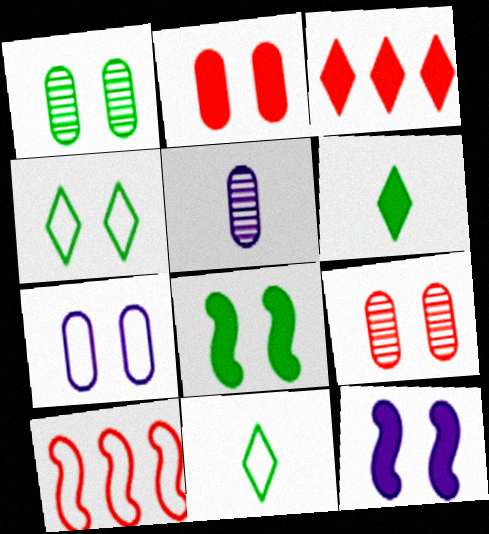[[1, 2, 7], 
[1, 4, 8], 
[4, 9, 12], 
[7, 10, 11]]